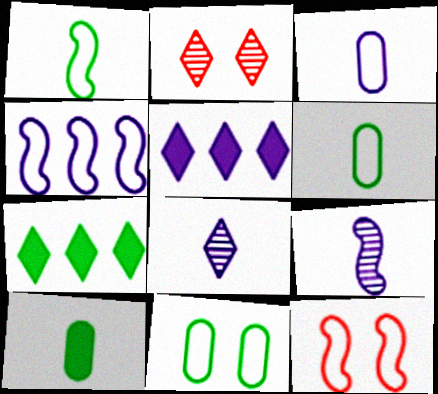[[1, 4, 12], 
[2, 4, 10]]